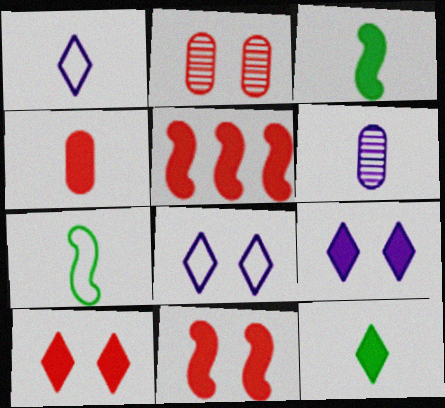[[4, 5, 10]]